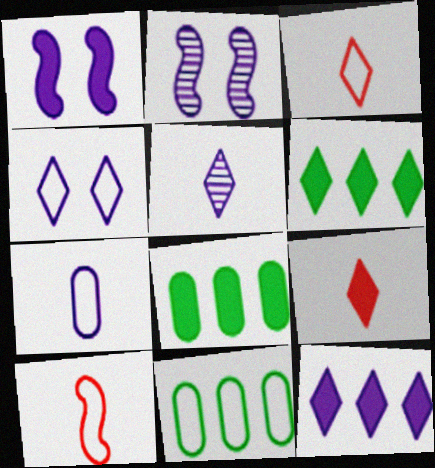[[1, 8, 9], 
[2, 3, 8], 
[2, 7, 12], 
[2, 9, 11], 
[4, 5, 12], 
[4, 10, 11]]